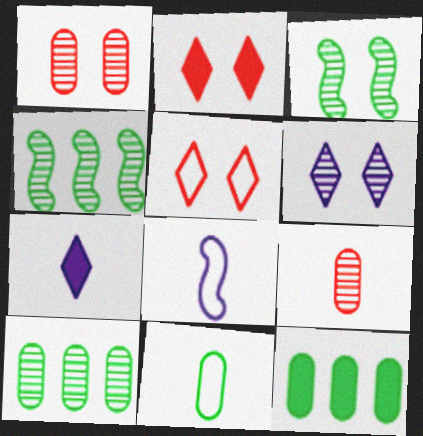[[1, 3, 6], 
[2, 8, 10], 
[4, 6, 9]]